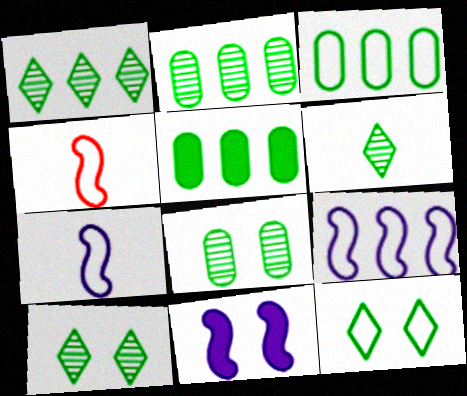[[1, 6, 10], 
[2, 3, 5]]